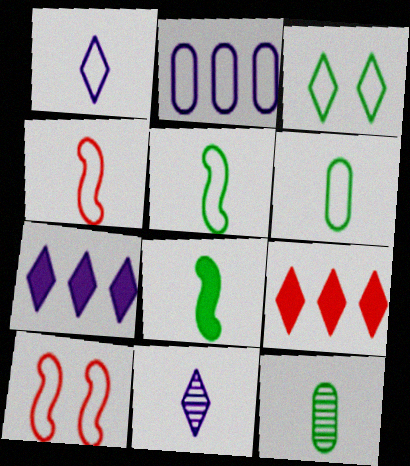[[1, 4, 6], 
[2, 3, 4], 
[3, 9, 11], 
[7, 10, 12]]